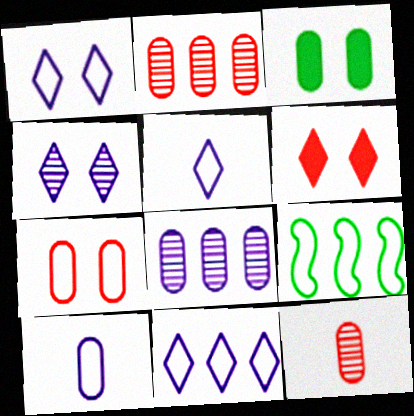[[1, 5, 11], 
[2, 3, 10], 
[5, 7, 9]]